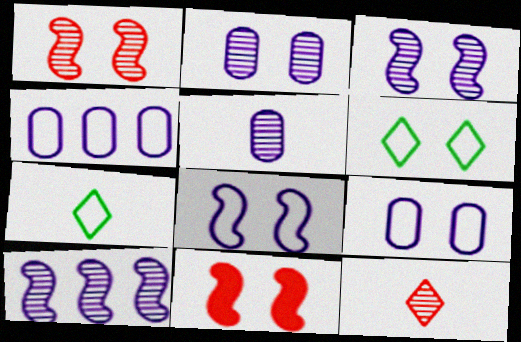[[2, 6, 11]]